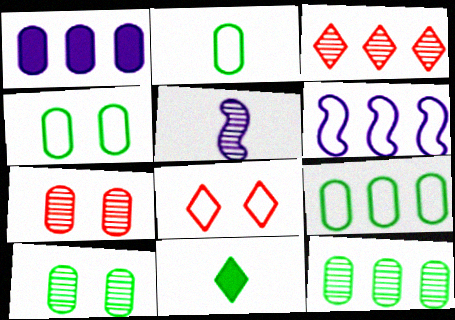[[1, 2, 7], 
[2, 4, 9], 
[2, 6, 8], 
[3, 5, 10], 
[6, 7, 11]]